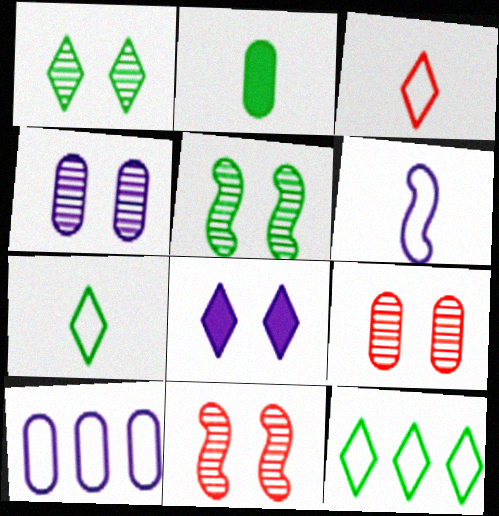[[1, 4, 11], 
[2, 5, 12], 
[2, 9, 10]]